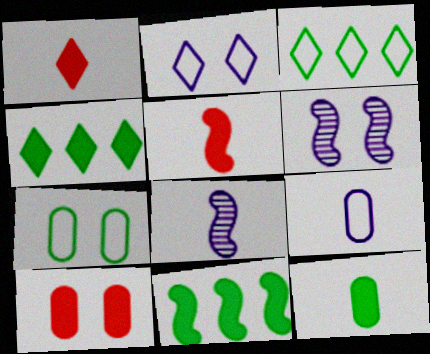[[3, 8, 10]]